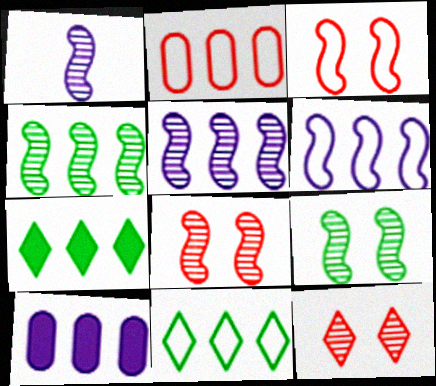[[1, 4, 8], 
[2, 5, 7], 
[2, 6, 11]]